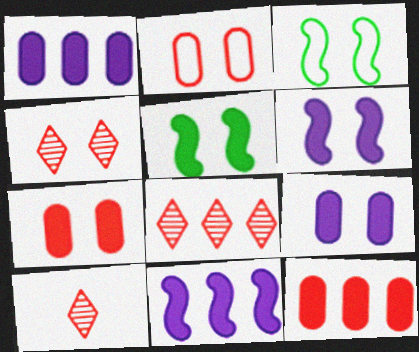[[1, 3, 10], 
[3, 4, 9], 
[4, 8, 10]]